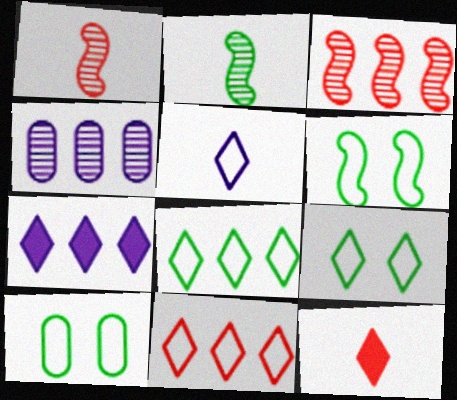[[1, 7, 10], 
[4, 6, 12], 
[5, 9, 11], 
[6, 9, 10]]